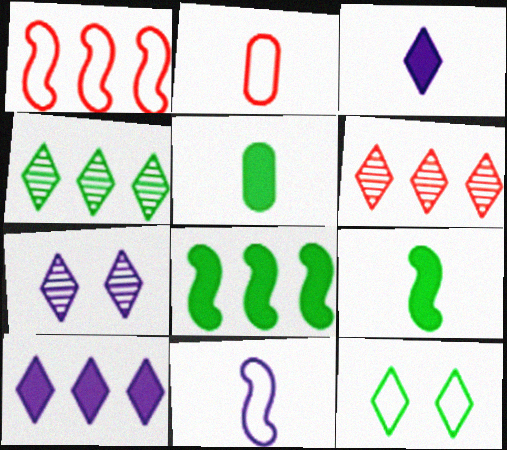[[1, 5, 7], 
[2, 7, 8], 
[3, 6, 12]]